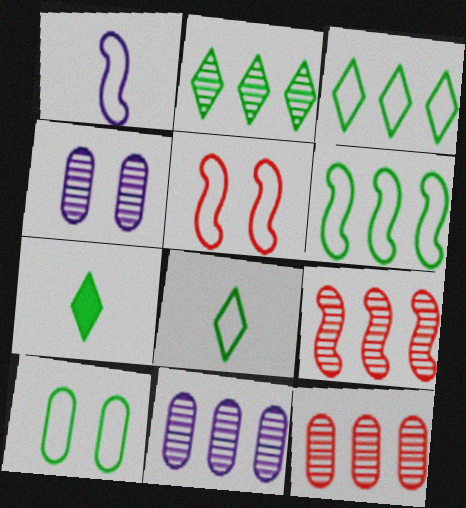[[1, 5, 6], 
[2, 9, 11], 
[5, 7, 11], 
[6, 8, 10]]